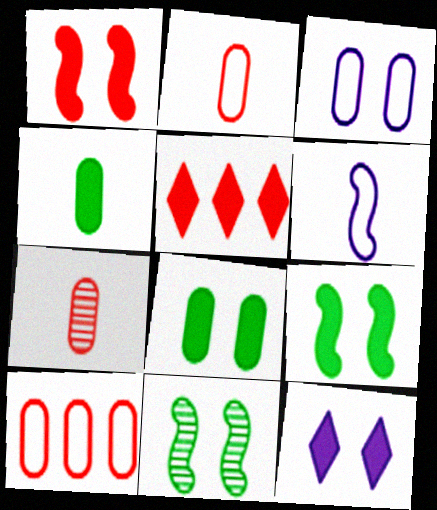[[1, 8, 12]]